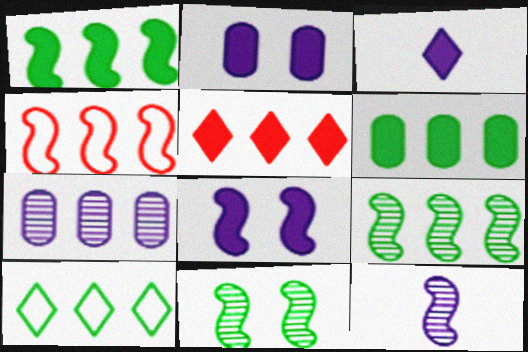[[6, 9, 10]]